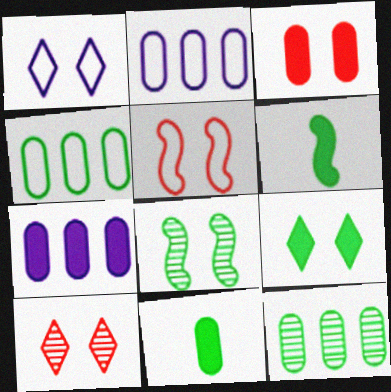[[1, 3, 8], 
[1, 9, 10], 
[2, 6, 10], 
[3, 5, 10], 
[3, 7, 11]]